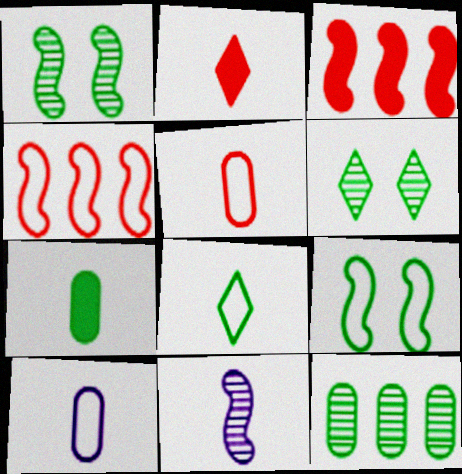[[3, 6, 10], 
[3, 9, 11]]